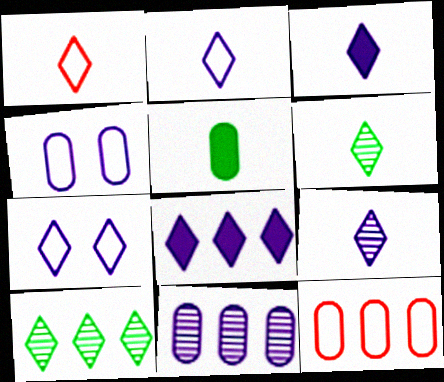[[1, 3, 6], 
[2, 3, 9], 
[7, 8, 9]]